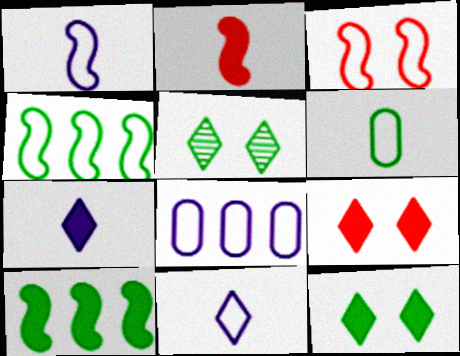[[1, 3, 4], 
[2, 5, 8], 
[5, 6, 10]]